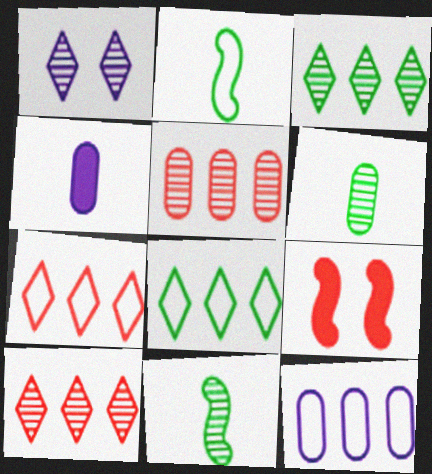[[1, 5, 11]]